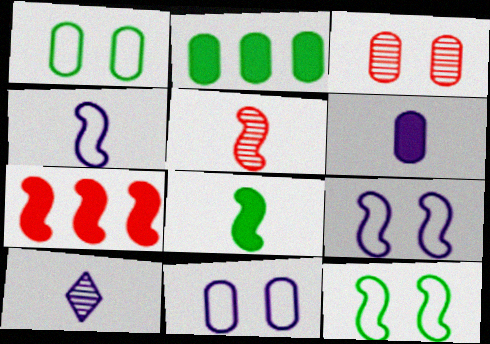[[1, 7, 10], 
[4, 5, 8], 
[4, 6, 10]]